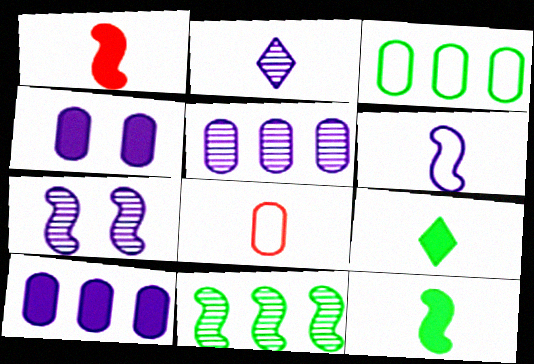[[2, 5, 7], 
[2, 8, 12]]